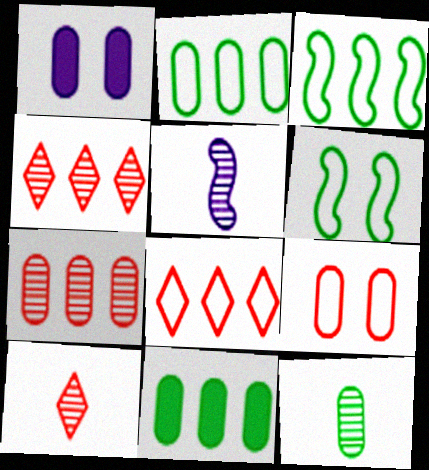[[1, 3, 10], 
[5, 10, 12]]